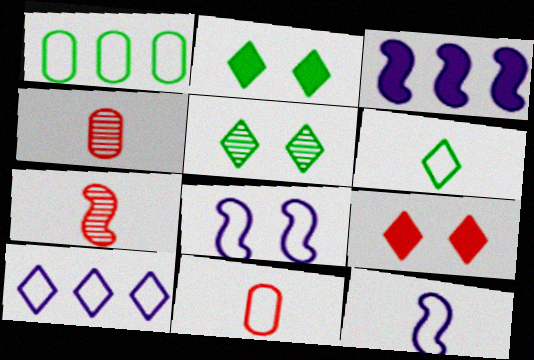[[3, 5, 11], 
[6, 11, 12]]